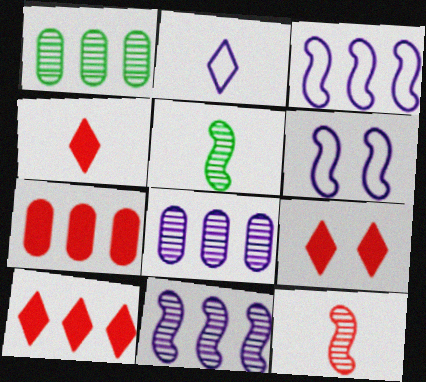[[1, 3, 10], 
[1, 4, 6], 
[4, 9, 10]]